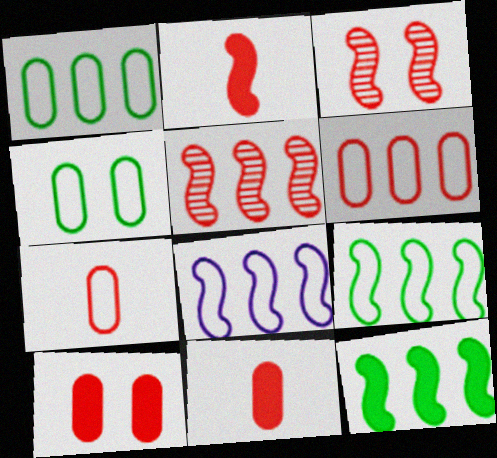[[5, 8, 12]]